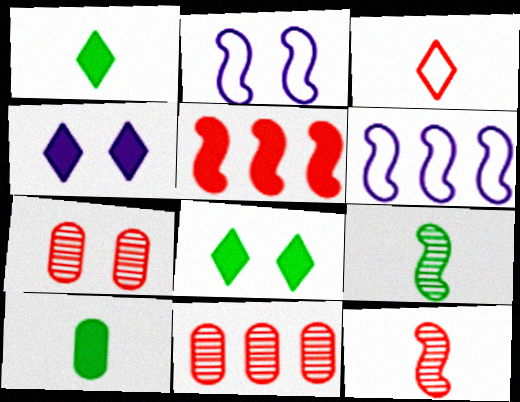[[1, 2, 11], 
[1, 6, 7], 
[2, 5, 9], 
[2, 7, 8], 
[3, 5, 7], 
[4, 5, 10]]